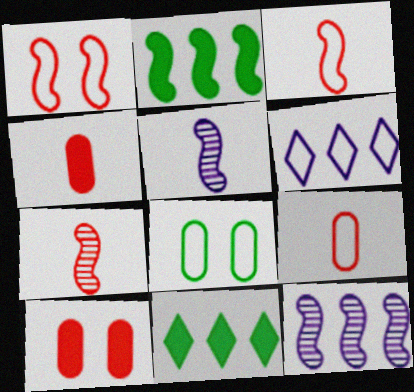[[1, 2, 5], 
[3, 6, 8]]